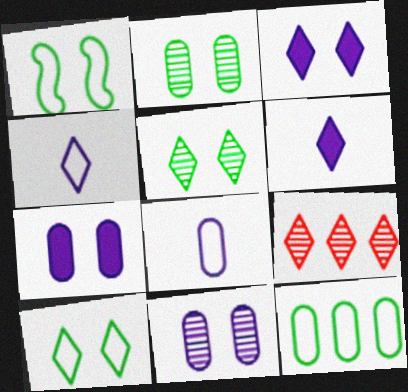[[6, 9, 10]]